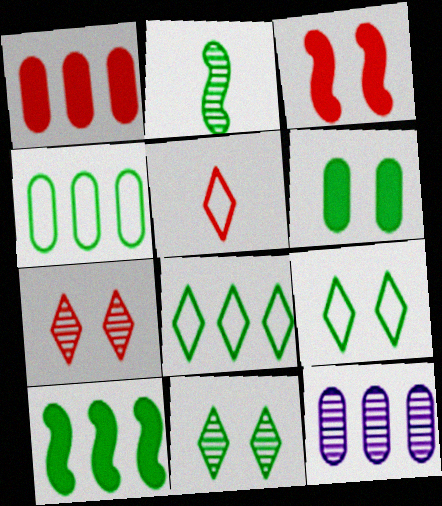[[1, 4, 12], 
[2, 6, 8], 
[2, 7, 12]]